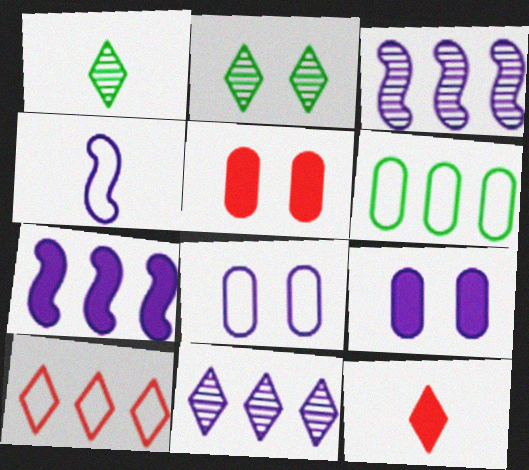[[4, 9, 11]]